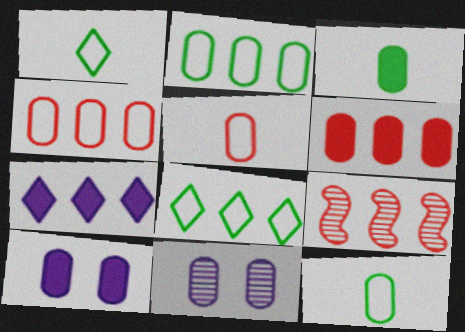[[1, 9, 10], 
[2, 7, 9], 
[3, 4, 11], 
[3, 6, 10], 
[6, 11, 12]]